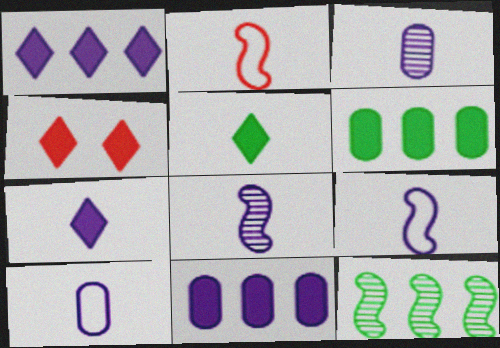[[1, 4, 5], 
[2, 3, 5], 
[3, 7, 9], 
[4, 10, 12], 
[7, 8, 10]]